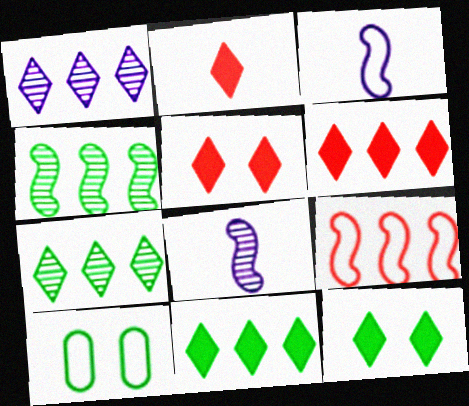[[2, 5, 6], 
[6, 8, 10]]